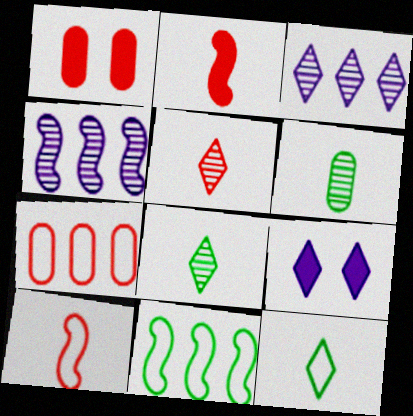[[1, 4, 12]]